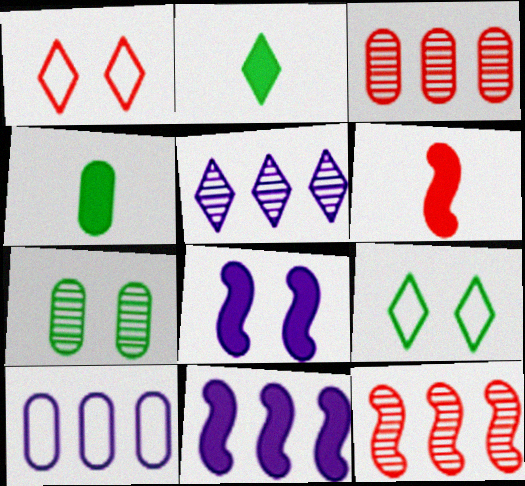[[1, 2, 5], 
[1, 3, 6], 
[1, 7, 8], 
[5, 10, 11]]